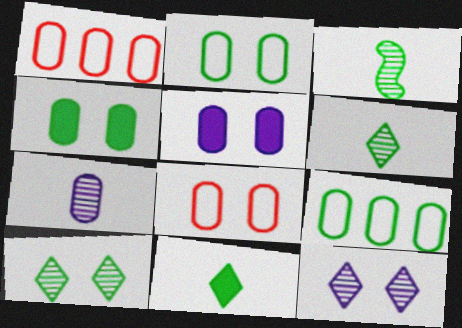[[1, 4, 7]]